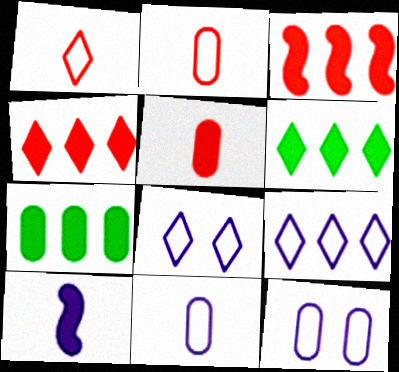[]